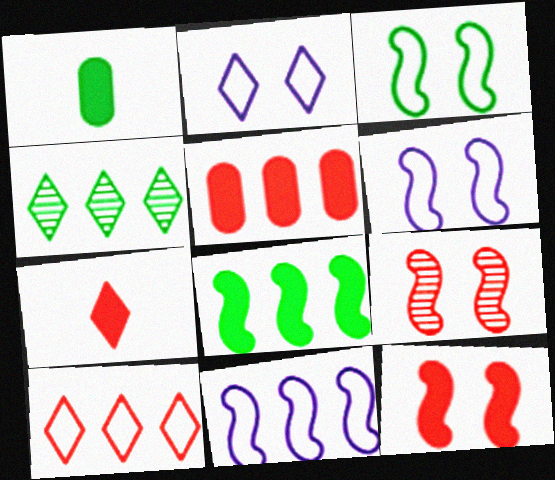[[1, 3, 4], 
[2, 4, 7], 
[4, 5, 11], 
[5, 7, 12]]